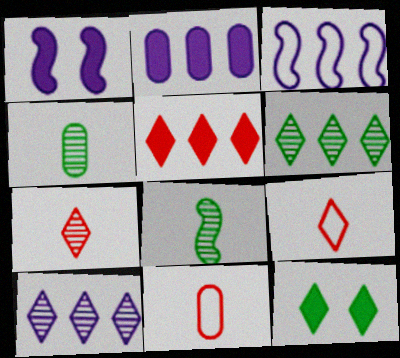[[1, 6, 11], 
[2, 3, 10], 
[9, 10, 12]]